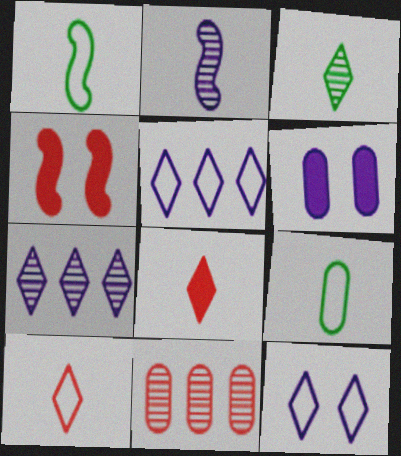[[2, 5, 6], 
[2, 8, 9], 
[4, 7, 9], 
[4, 10, 11], 
[6, 9, 11]]